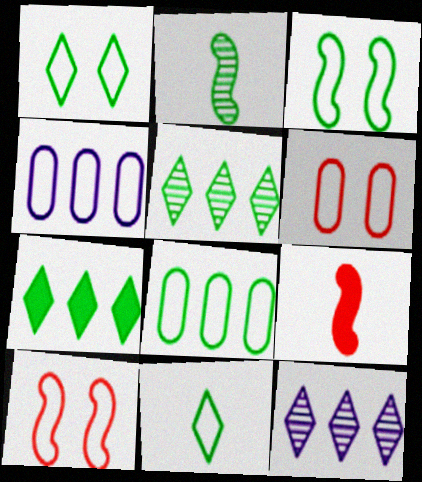[[3, 8, 11], 
[4, 10, 11]]